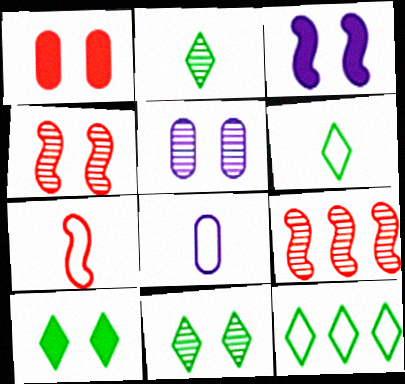[[1, 3, 10], 
[2, 5, 9], 
[2, 10, 12], 
[4, 5, 11], 
[6, 7, 8], 
[8, 9, 10]]